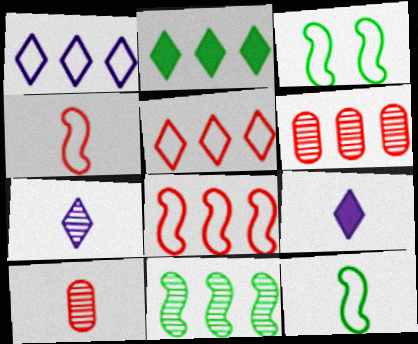[[3, 6, 9], 
[9, 10, 12]]